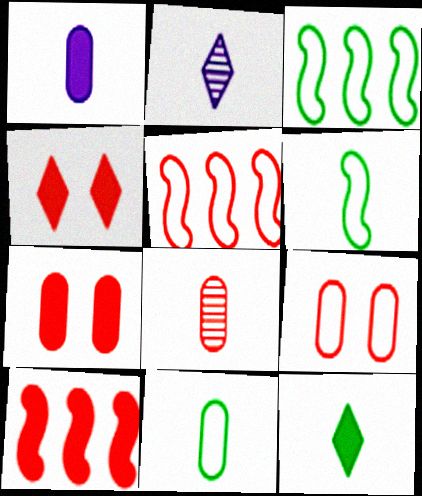[[1, 8, 11], 
[2, 3, 7], 
[4, 5, 8]]